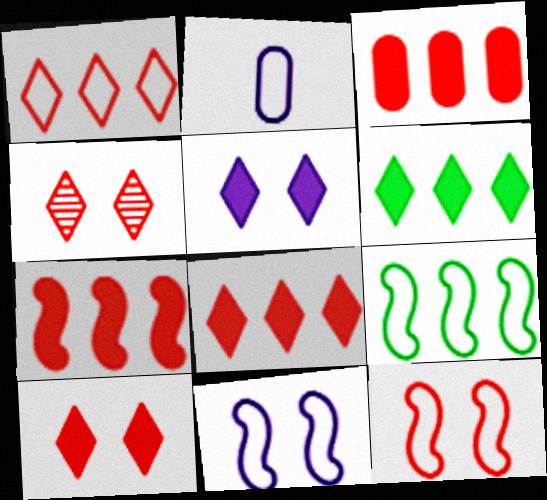[[3, 7, 8]]